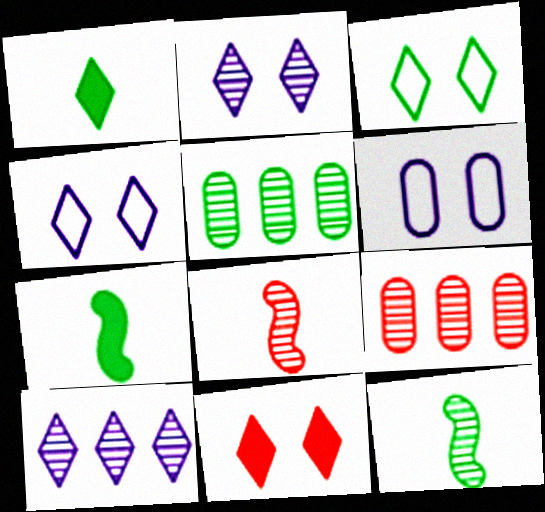[[2, 3, 11], 
[2, 5, 8], 
[2, 9, 12], 
[3, 5, 7], 
[4, 7, 9]]